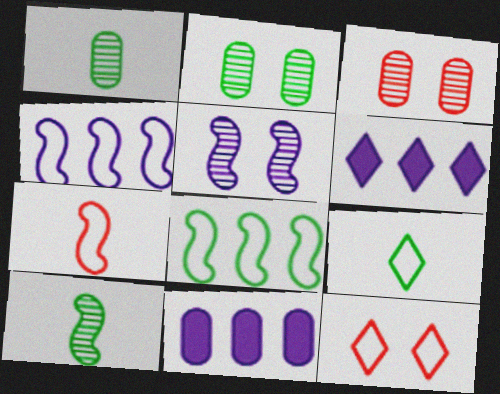[[2, 6, 7], 
[10, 11, 12]]